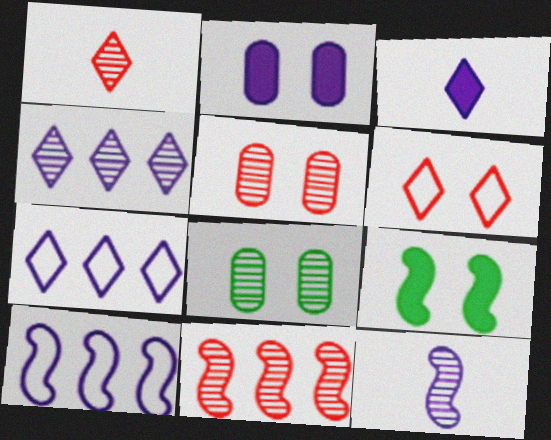[[1, 5, 11], 
[2, 7, 12]]